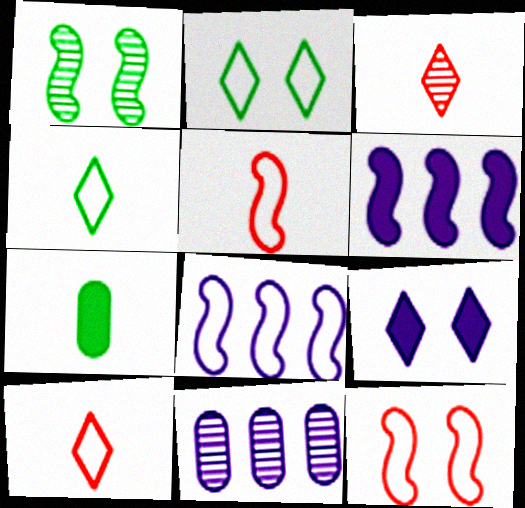[[1, 3, 11], 
[1, 5, 6]]